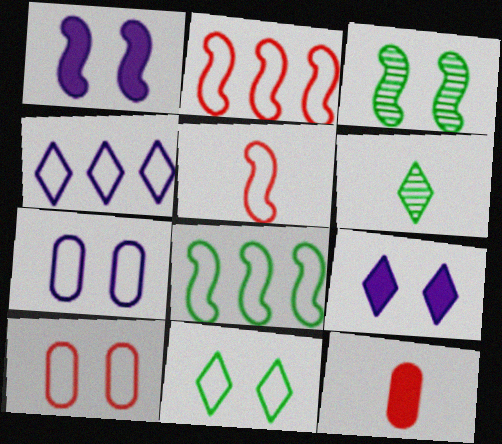[[3, 4, 12], 
[3, 9, 10]]